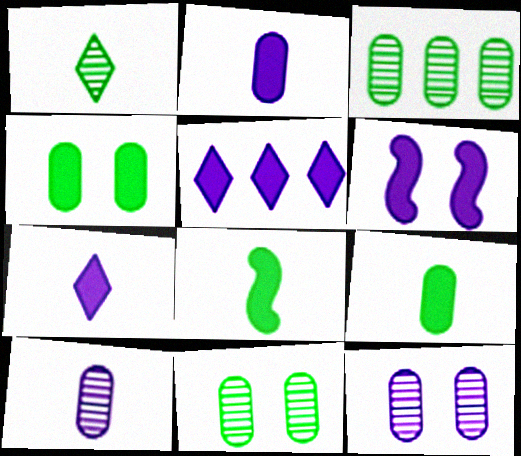[[2, 5, 6]]